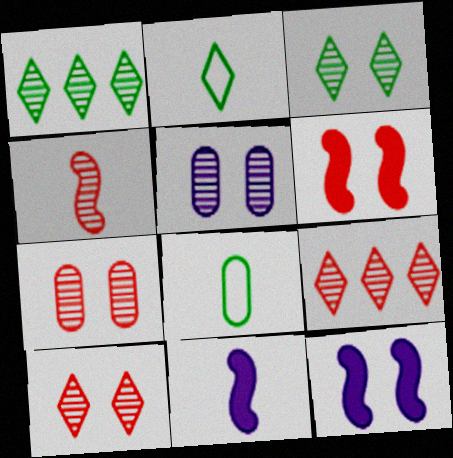[[1, 4, 5], 
[4, 7, 9], 
[8, 9, 12]]